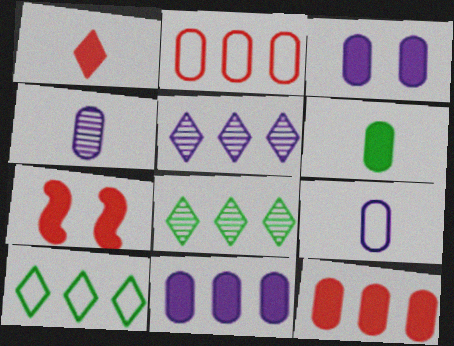[[1, 7, 12], 
[3, 6, 12], 
[4, 7, 10], 
[7, 8, 9]]